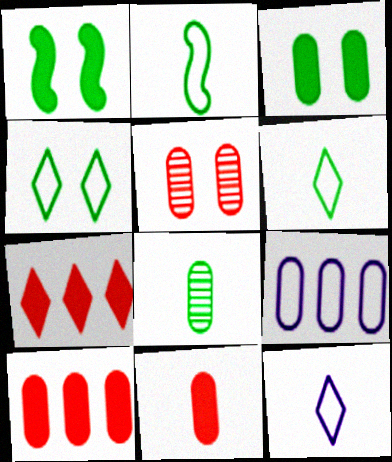[]